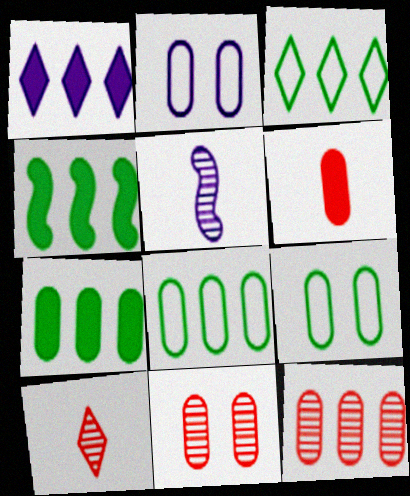[[1, 2, 5], 
[2, 4, 10]]